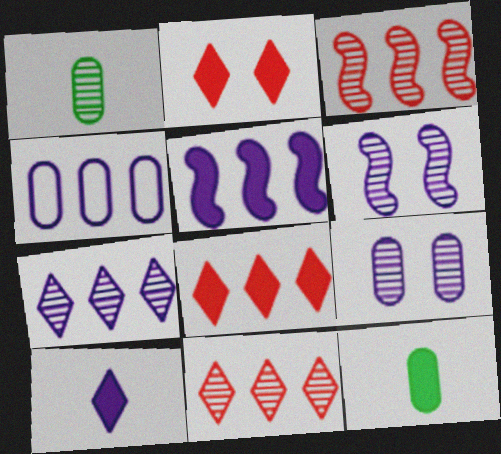[[1, 6, 11], 
[2, 5, 12], 
[4, 5, 7], 
[4, 6, 10]]